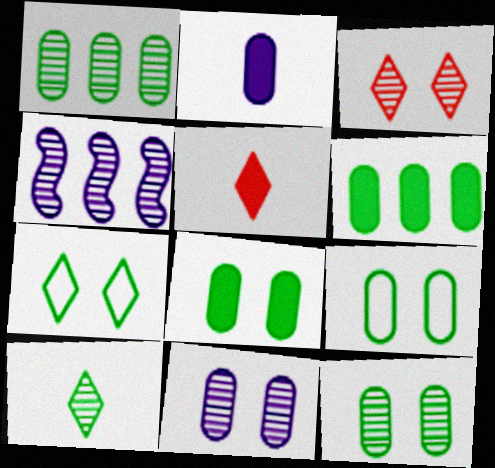[[4, 5, 9], 
[8, 9, 12]]